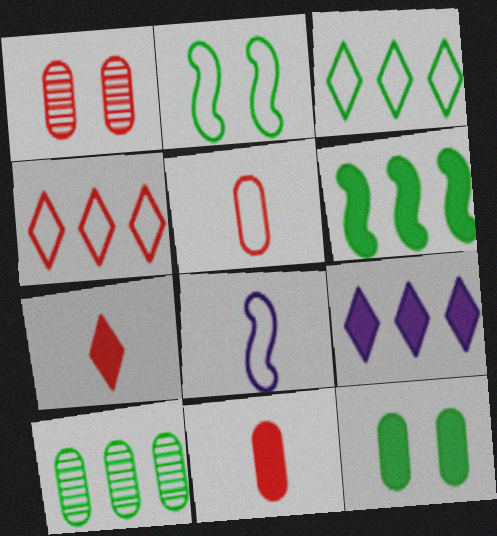[[3, 6, 10]]